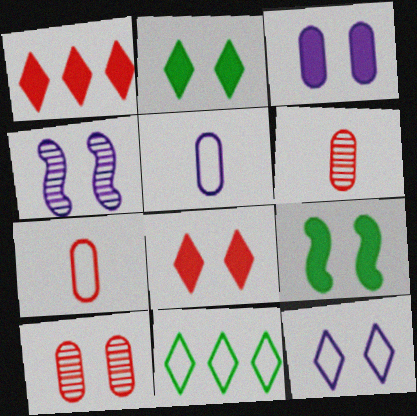[[3, 4, 12], 
[3, 8, 9], 
[9, 10, 12]]